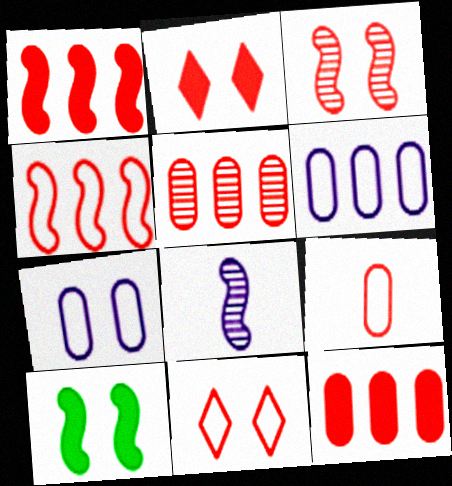[[4, 8, 10], 
[4, 9, 11]]